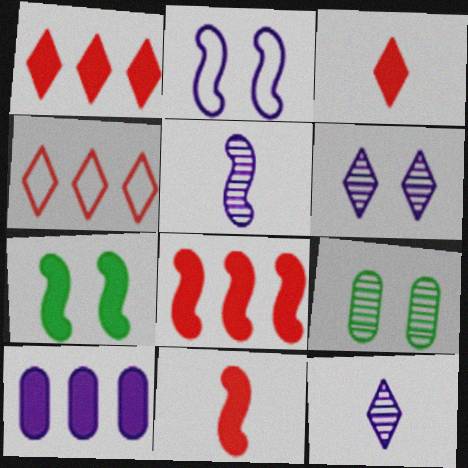[[2, 10, 12], 
[3, 7, 10]]